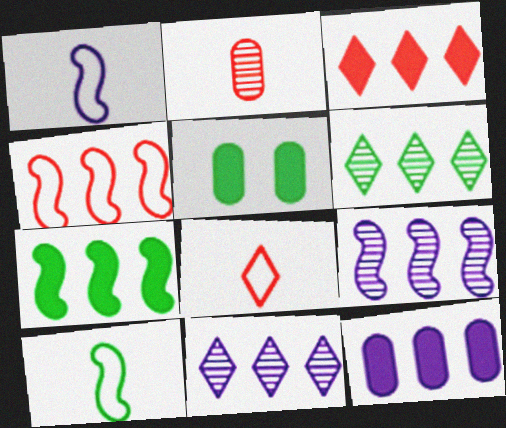[[3, 7, 12], 
[4, 6, 12], 
[4, 7, 9], 
[5, 6, 10], 
[5, 8, 9]]